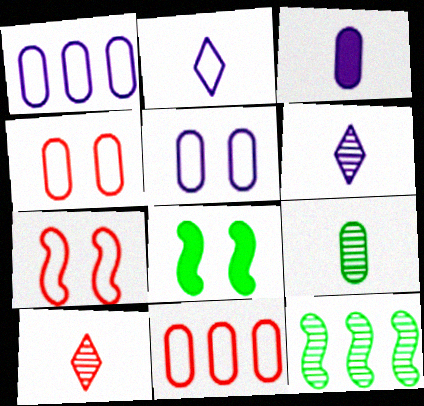[[1, 8, 10], 
[6, 8, 11]]